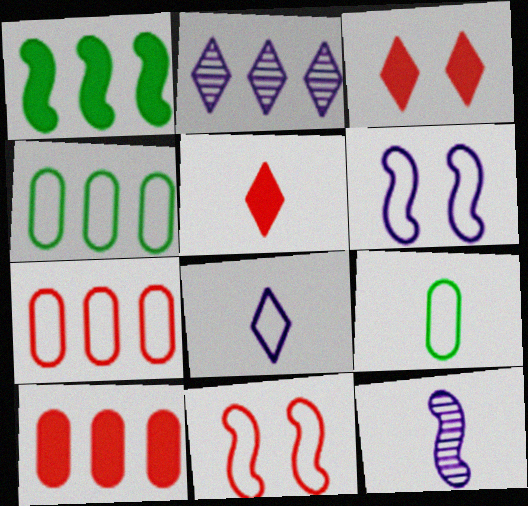[[1, 2, 7], 
[1, 11, 12], 
[3, 4, 12], 
[4, 8, 11], 
[5, 9, 12]]